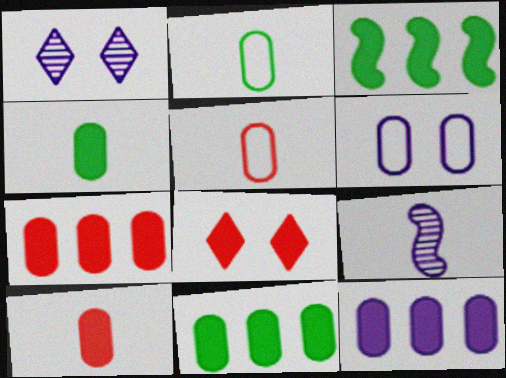[[1, 3, 5], 
[7, 11, 12]]